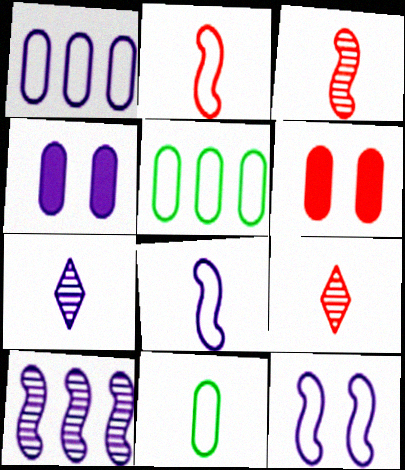[]